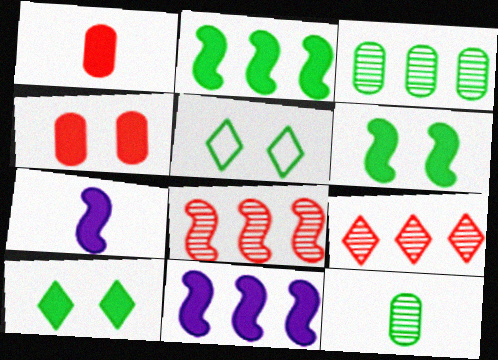[[1, 10, 11], 
[2, 5, 12]]